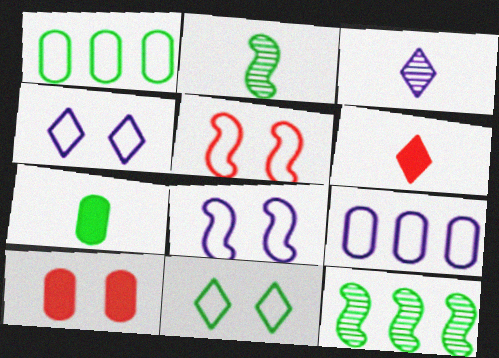[[7, 11, 12]]